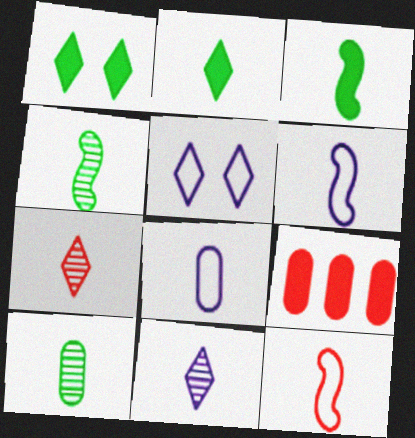[[3, 7, 8], 
[4, 5, 9]]